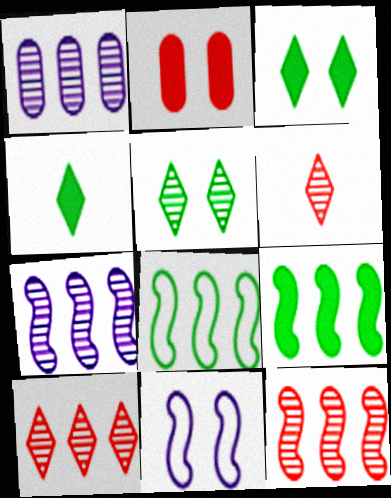[[2, 5, 11]]